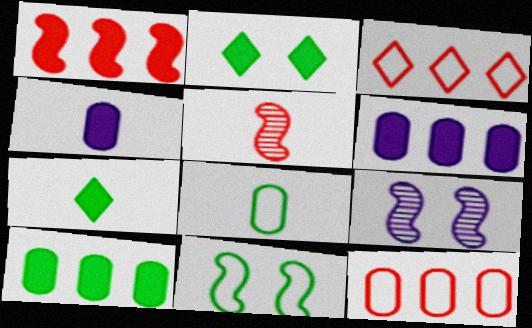[[1, 2, 4], 
[7, 9, 12]]